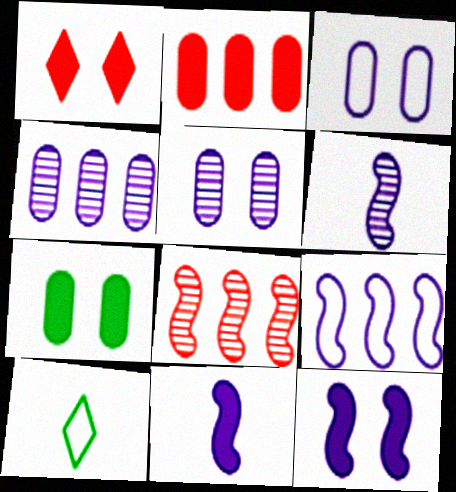[[1, 7, 12], 
[6, 9, 12]]